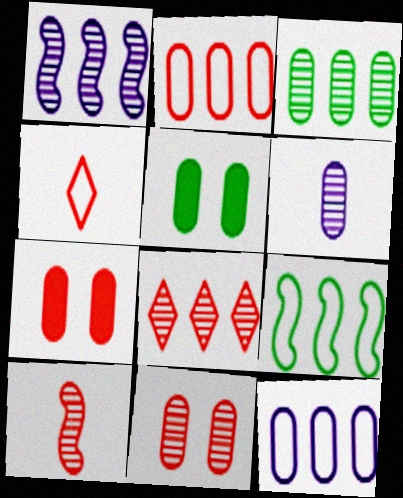[[1, 3, 8], 
[1, 4, 5], 
[2, 5, 6], 
[3, 6, 11], 
[8, 10, 11]]